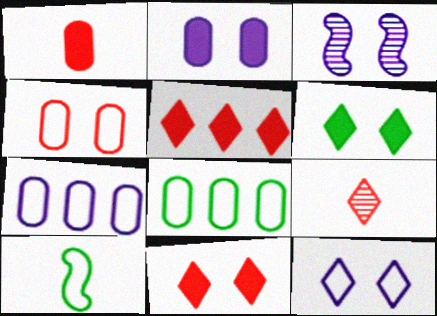[[2, 3, 12], 
[3, 4, 6]]